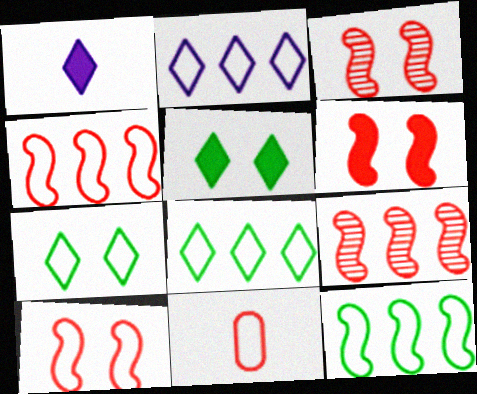[[3, 6, 10]]